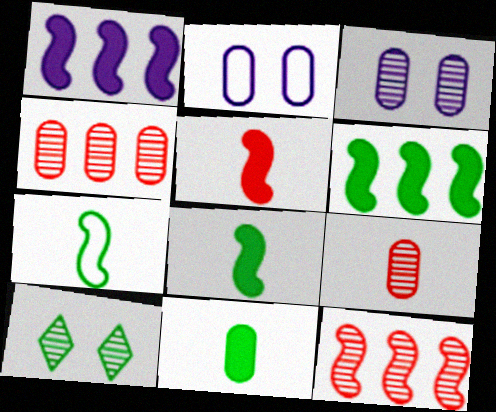[[2, 4, 11]]